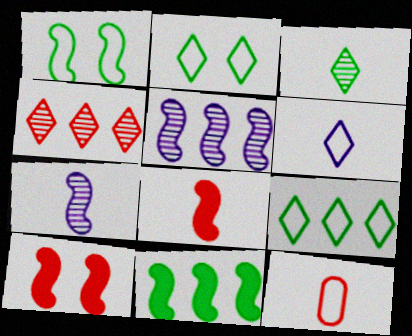[[1, 5, 8], 
[4, 10, 12]]